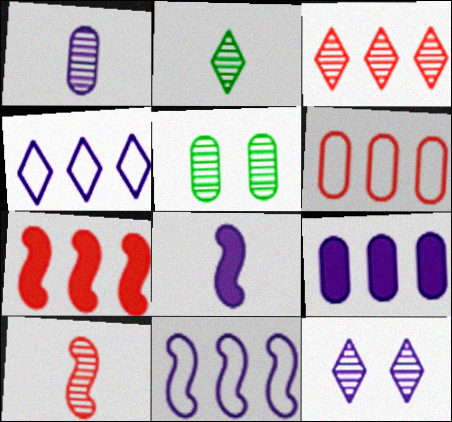[[1, 2, 10], 
[2, 3, 12], 
[3, 6, 7]]